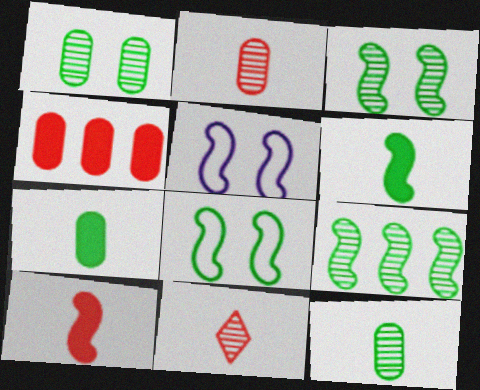[[5, 9, 10], 
[6, 8, 9]]